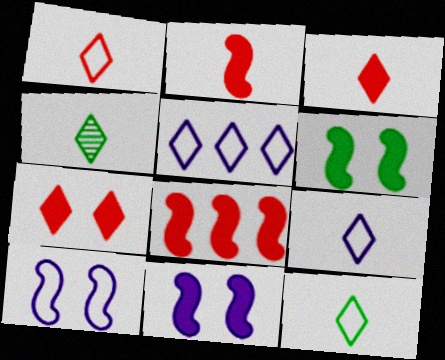[[1, 9, 12], 
[3, 4, 9], 
[4, 5, 7]]